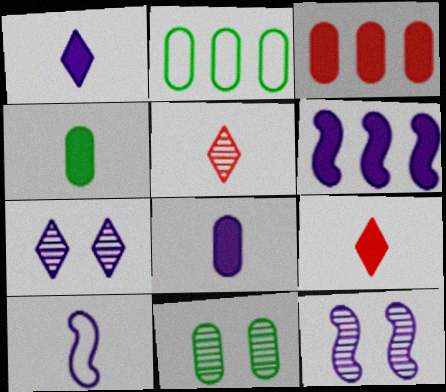[[2, 4, 11], 
[2, 9, 12], 
[4, 5, 10], 
[6, 10, 12]]